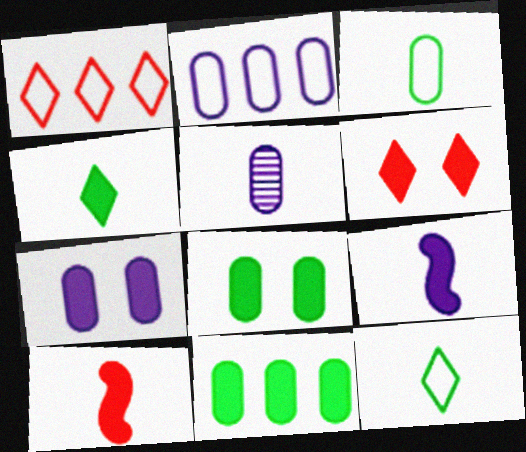[[2, 5, 7], 
[5, 10, 12], 
[6, 9, 11]]